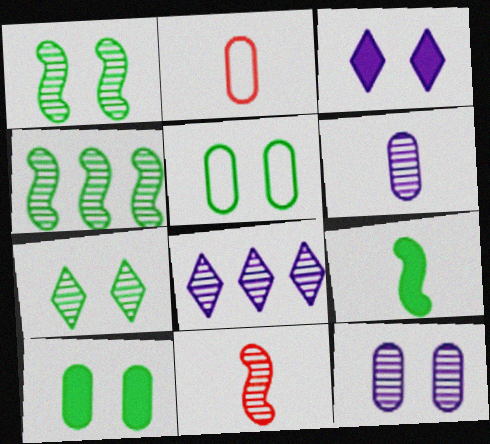[[2, 3, 4]]